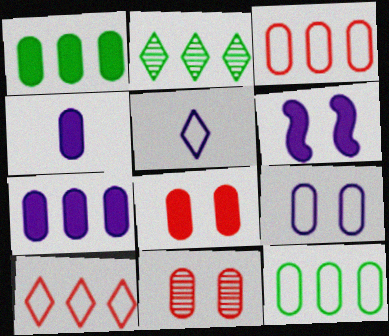[[1, 4, 8], 
[4, 11, 12]]